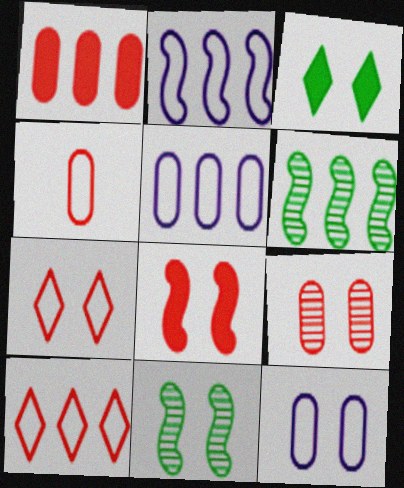[[1, 4, 9], 
[7, 8, 9]]